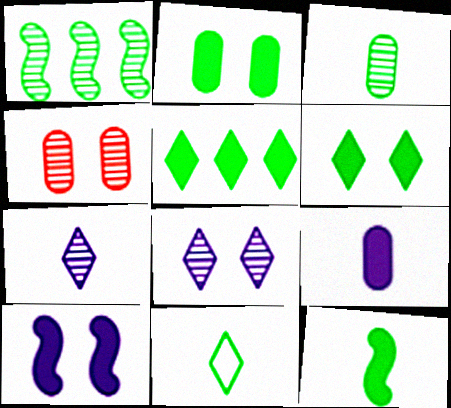[[1, 2, 11], 
[1, 4, 7], 
[2, 5, 12], 
[3, 11, 12]]